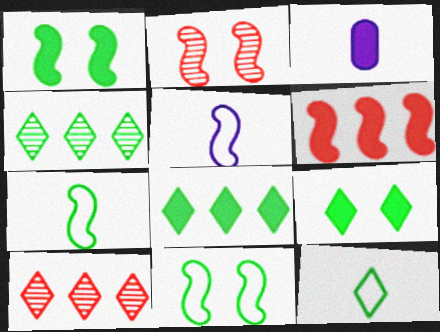[[3, 6, 9], 
[3, 10, 11], 
[4, 9, 12]]